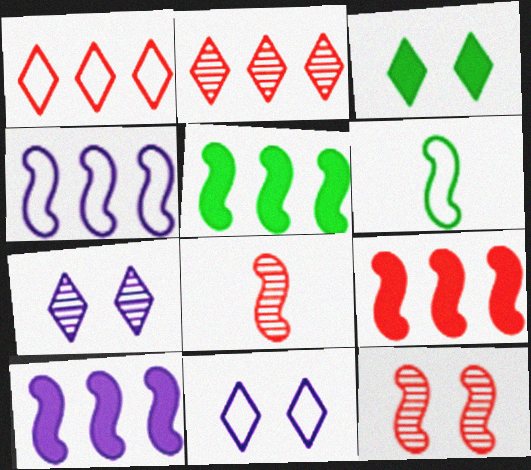[[5, 9, 10], 
[6, 10, 12]]